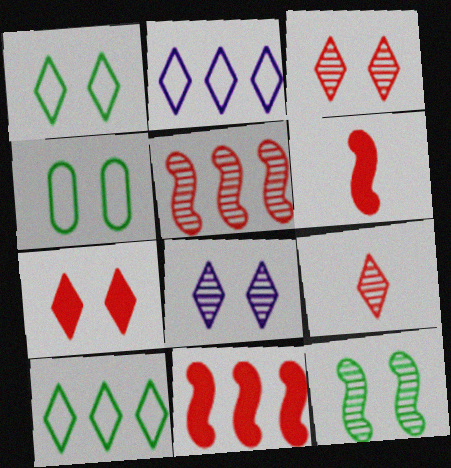[[1, 7, 8]]